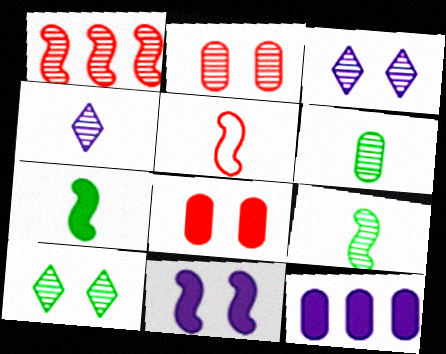[[1, 3, 6], 
[5, 10, 12]]